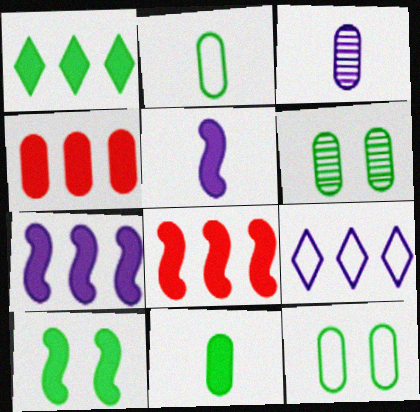[[1, 4, 7], 
[1, 10, 11], 
[3, 4, 12], 
[5, 8, 10]]